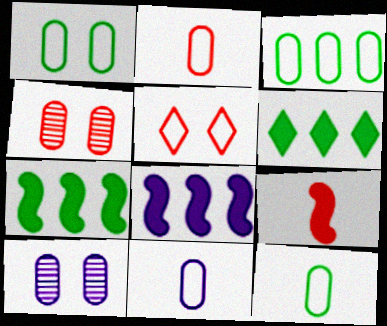[[1, 3, 12], 
[2, 11, 12]]